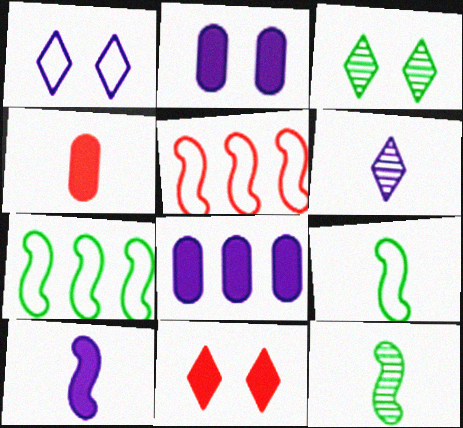[[1, 3, 11], 
[4, 6, 9]]